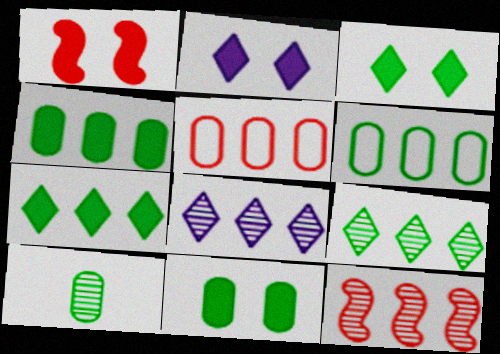[[1, 2, 11], 
[6, 10, 11]]